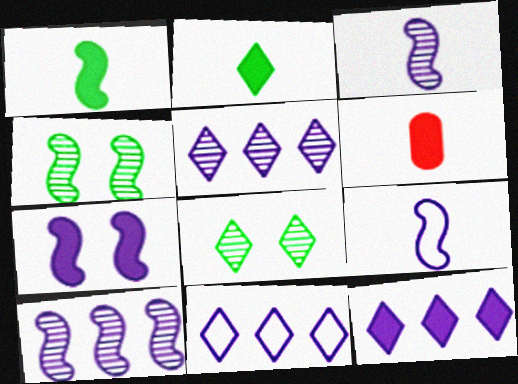[[4, 6, 11], 
[5, 11, 12], 
[7, 9, 10]]